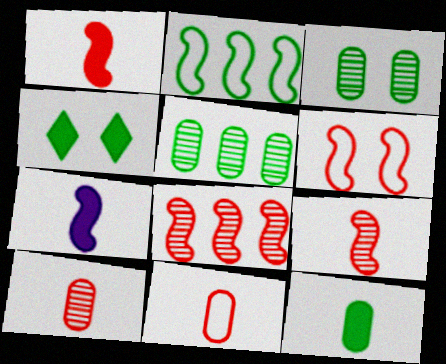[[1, 6, 8]]